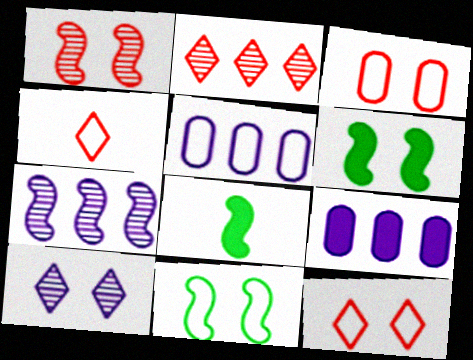[[3, 6, 10], 
[4, 5, 11]]